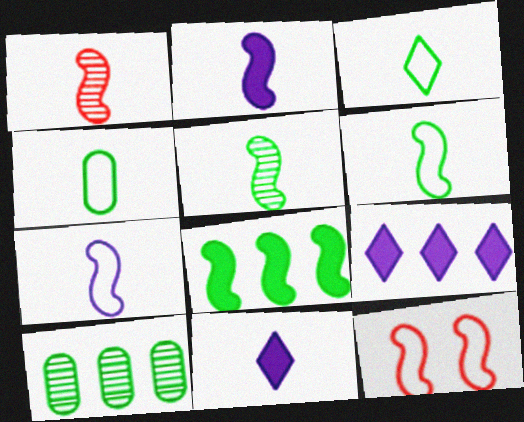[[1, 2, 6], 
[1, 4, 11], 
[3, 4, 6], 
[10, 11, 12]]